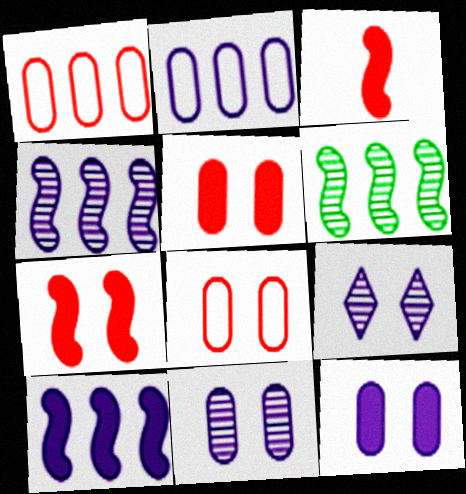[]